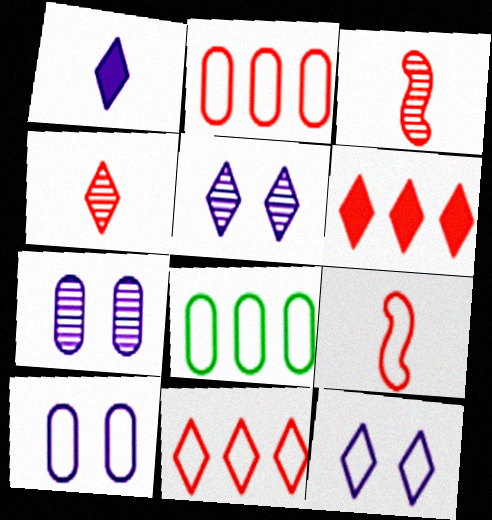[[8, 9, 12]]